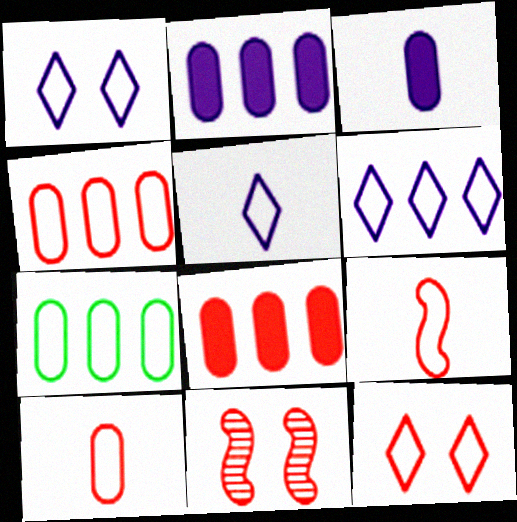[[1, 5, 6], 
[1, 7, 9], 
[4, 9, 12]]